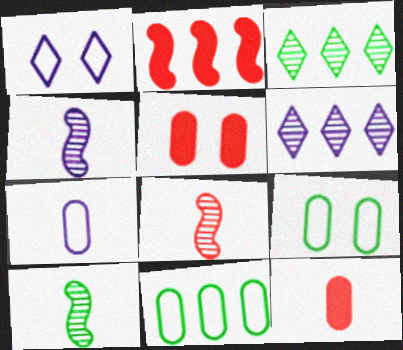[[2, 6, 11], 
[4, 8, 10]]